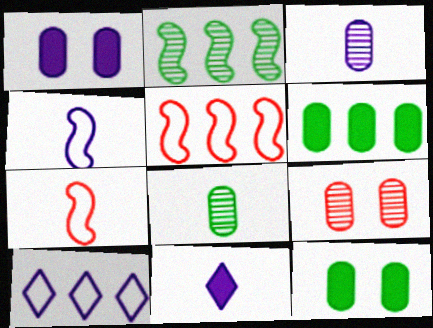[[3, 4, 11], 
[7, 8, 11]]